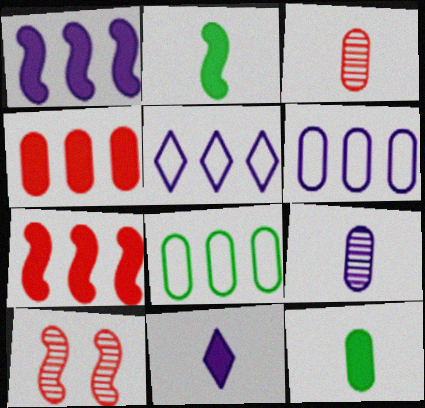[[5, 10, 12], 
[8, 10, 11]]